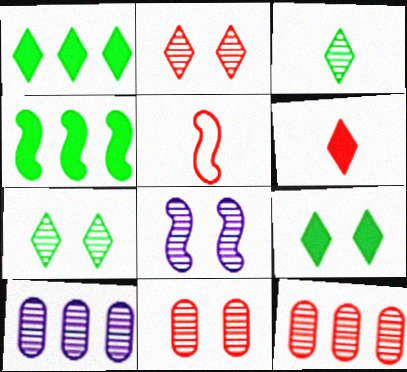[[3, 8, 12], 
[4, 5, 8], 
[5, 9, 10], 
[7, 8, 11]]